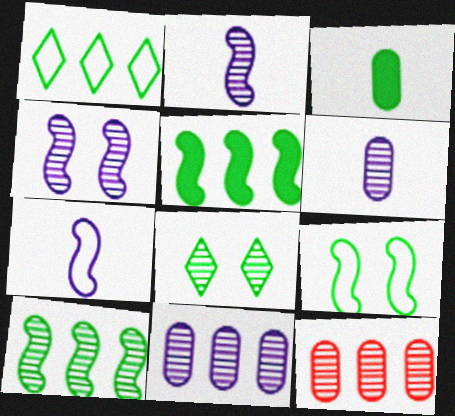[[2, 8, 12]]